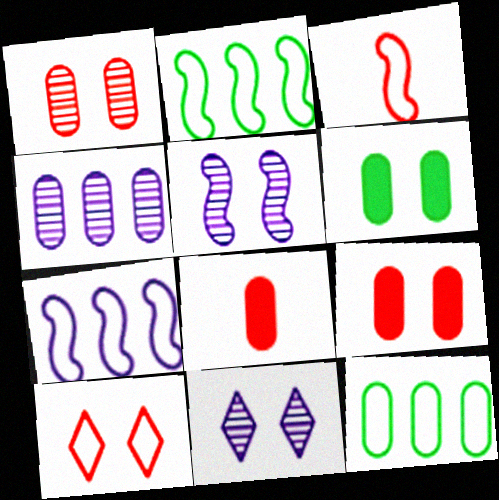[[2, 8, 11], 
[5, 6, 10]]